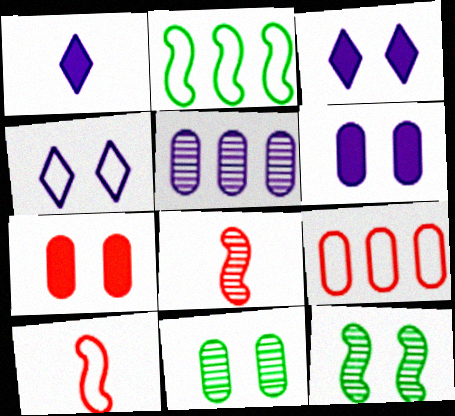[[1, 9, 12], 
[4, 7, 12]]